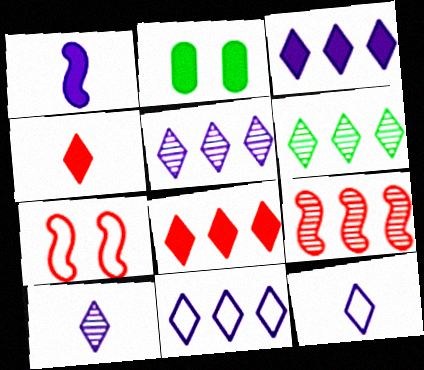[[1, 2, 8], 
[2, 9, 12], 
[3, 5, 11], 
[6, 8, 11]]